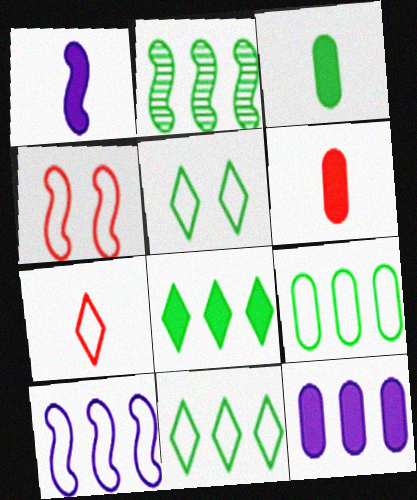[[1, 2, 4], 
[2, 3, 5], 
[2, 8, 9]]